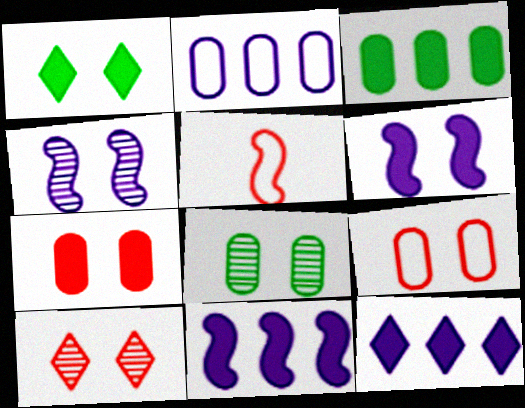[[1, 4, 9], 
[1, 6, 7], 
[4, 8, 10], 
[5, 8, 12]]